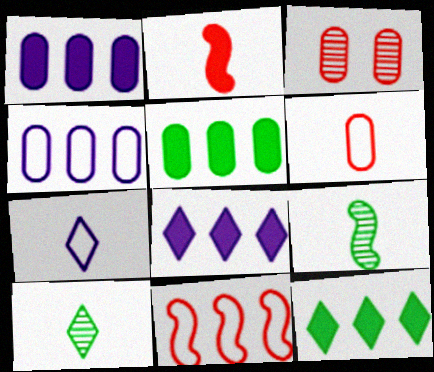[]